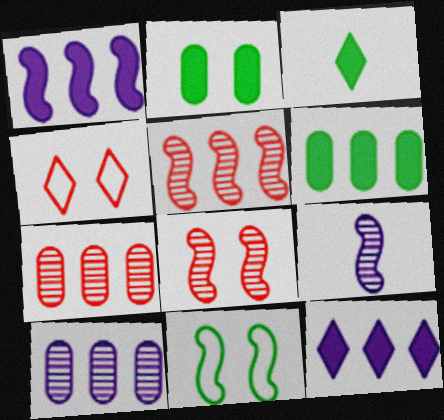[[4, 6, 9]]